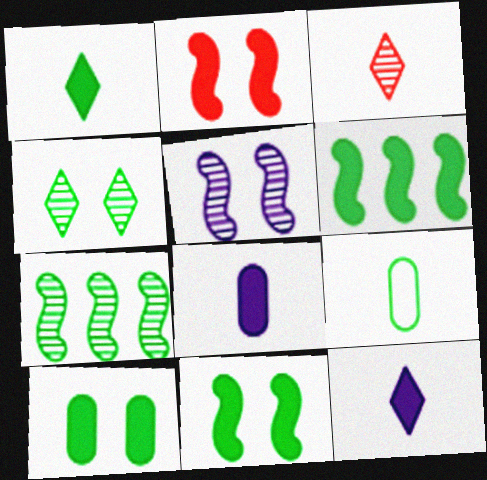[[1, 6, 10], 
[4, 6, 9]]